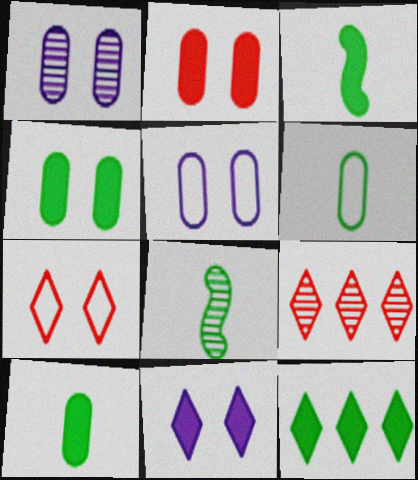[[1, 8, 9], 
[3, 4, 12], 
[3, 5, 9]]